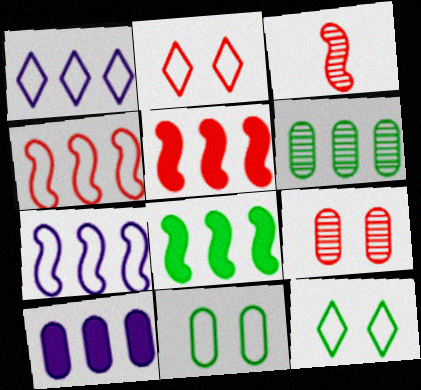[[1, 5, 6], 
[3, 10, 12]]